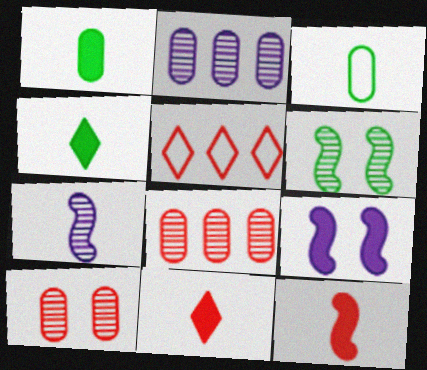[[3, 7, 11], 
[5, 10, 12]]